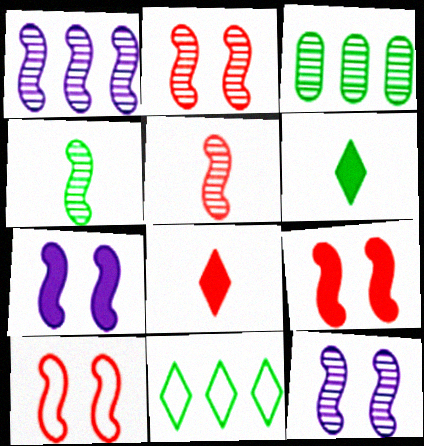[[1, 2, 4], 
[2, 9, 10]]